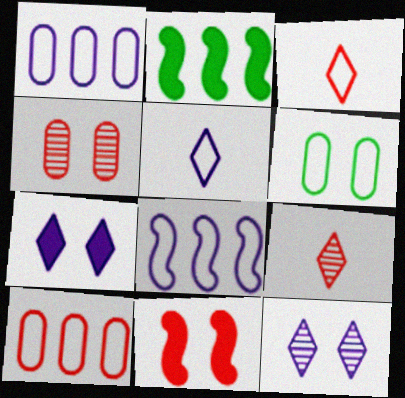[[2, 4, 5], 
[3, 6, 8], 
[6, 11, 12], 
[9, 10, 11]]